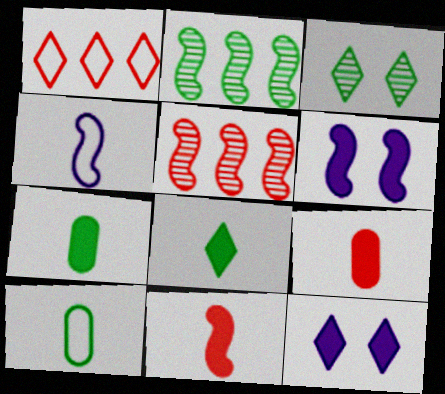[[5, 10, 12]]